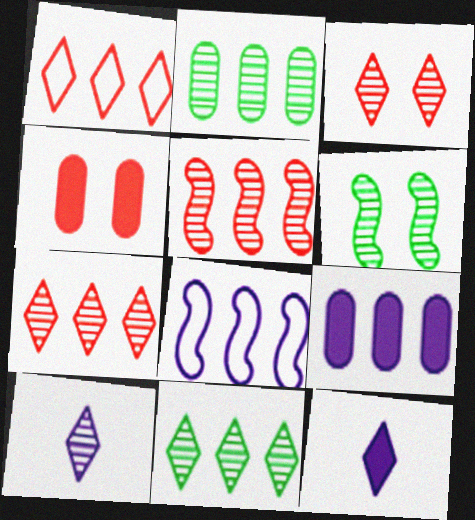[[3, 10, 11]]